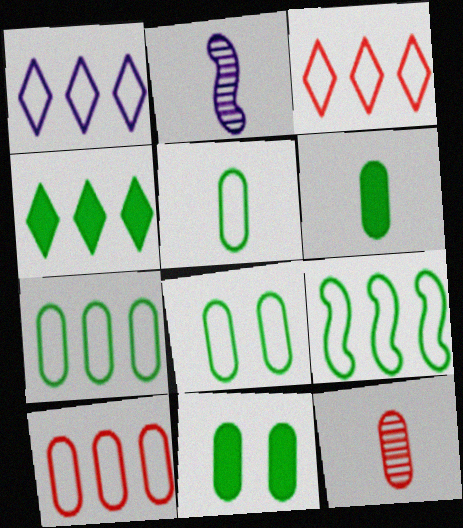[[1, 9, 10], 
[2, 3, 11], 
[5, 7, 8]]